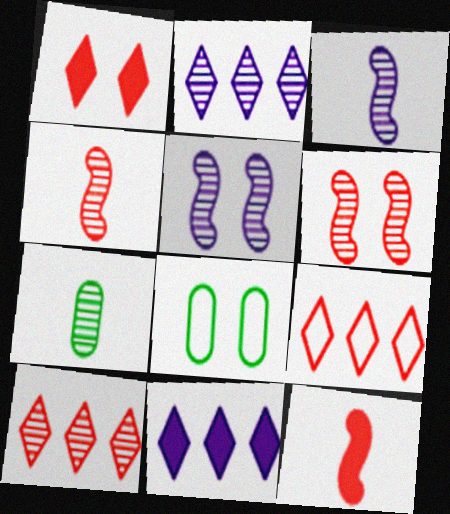[[1, 5, 8], 
[2, 6, 7], 
[2, 8, 12], 
[4, 8, 11], 
[5, 7, 10]]